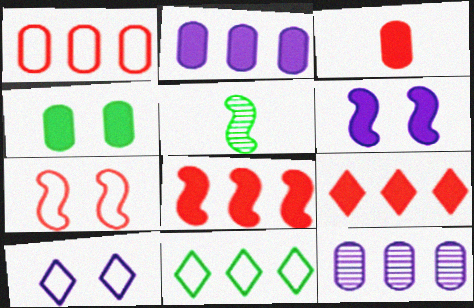[[2, 3, 4], 
[4, 5, 11], 
[8, 11, 12]]